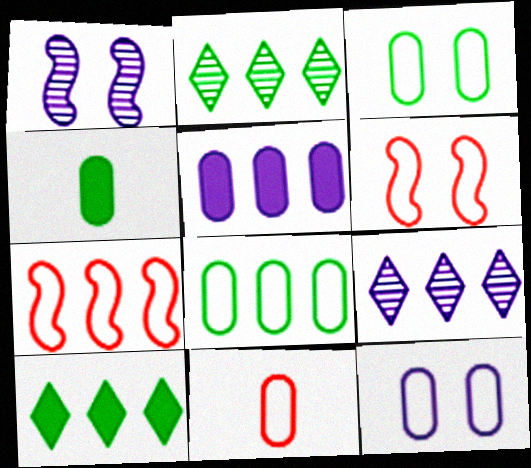[[1, 10, 11], 
[2, 5, 7], 
[4, 6, 9], 
[8, 11, 12]]